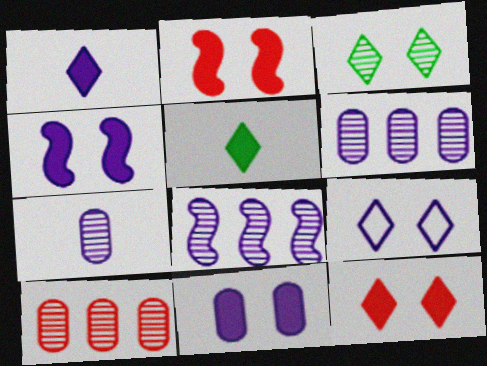[[3, 9, 12]]